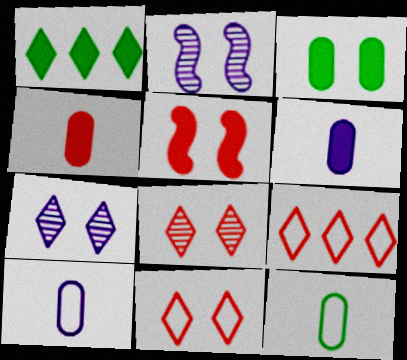[[1, 5, 6], 
[2, 3, 11]]